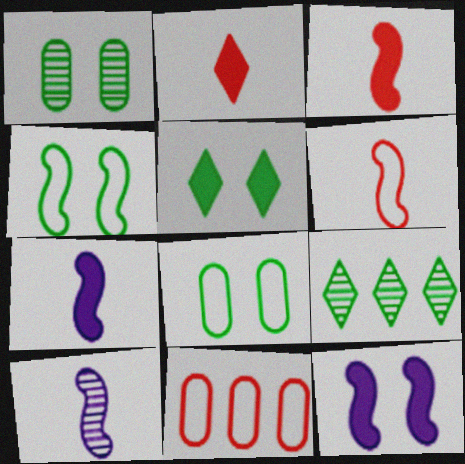[[1, 4, 5], 
[5, 10, 11]]